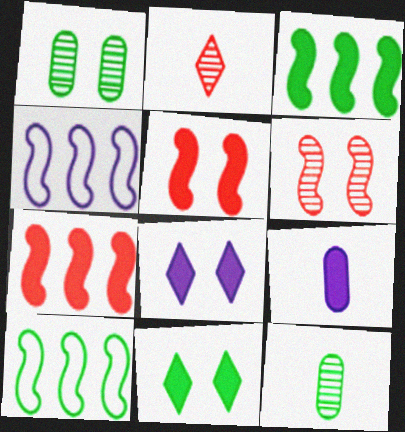[[7, 9, 11], 
[10, 11, 12]]